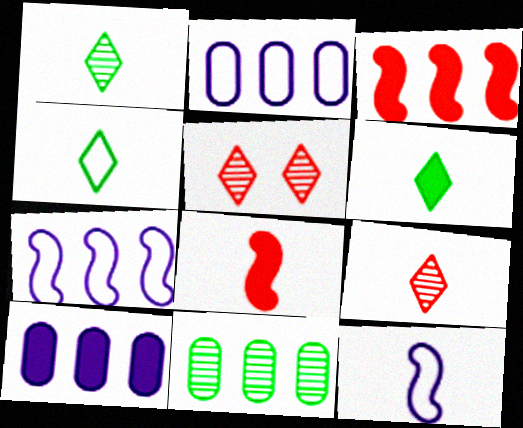[[1, 4, 6]]